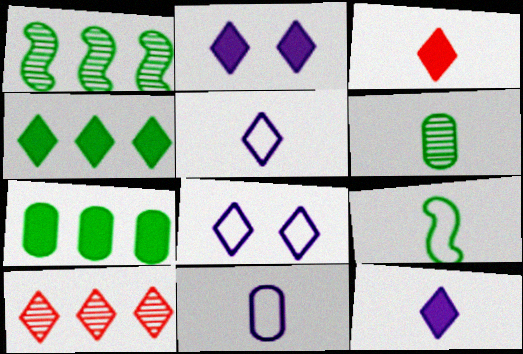[[2, 3, 4]]